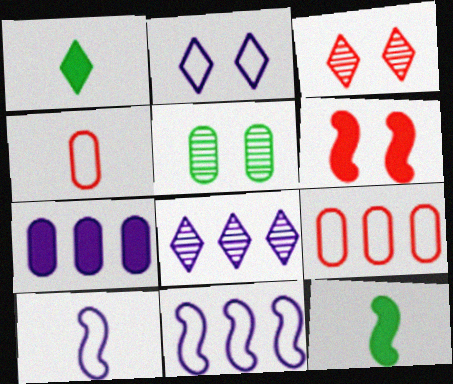[[1, 6, 7], 
[2, 5, 6], 
[4, 5, 7], 
[7, 8, 11]]